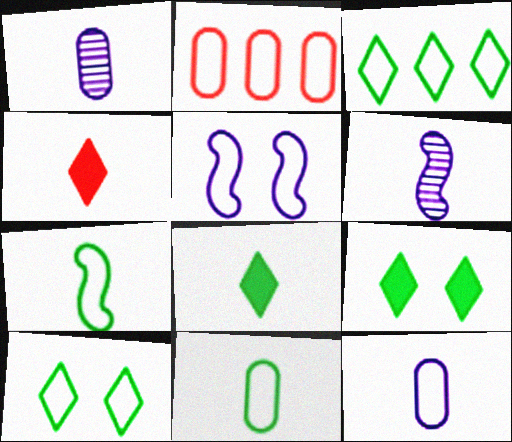[[1, 4, 7], 
[2, 6, 9], 
[4, 6, 11]]